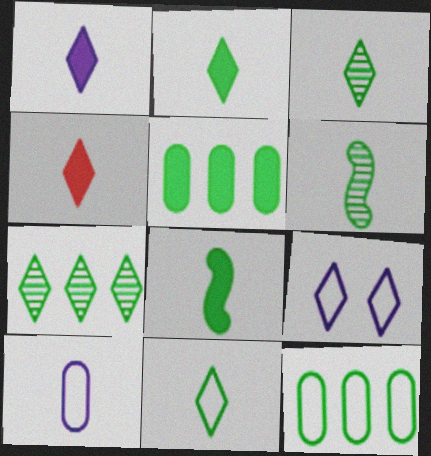[[1, 2, 4], 
[2, 3, 11], 
[4, 6, 10], 
[4, 7, 9]]